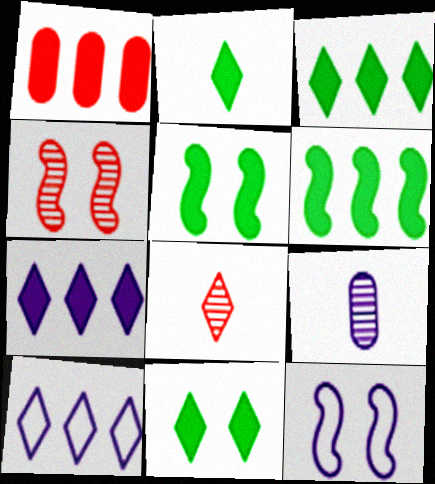[[1, 6, 7], 
[2, 3, 11], 
[4, 5, 12], 
[7, 9, 12], 
[8, 10, 11]]